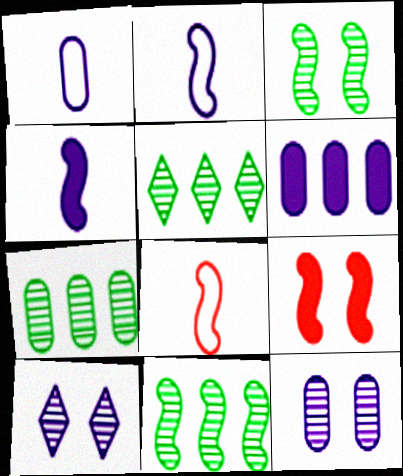[[1, 5, 9], 
[1, 6, 12], 
[2, 6, 10], 
[2, 9, 11], 
[5, 7, 11]]